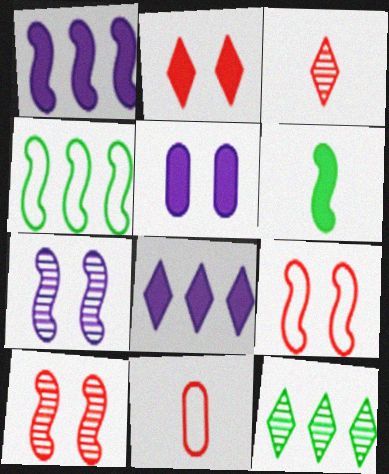[[3, 4, 5]]